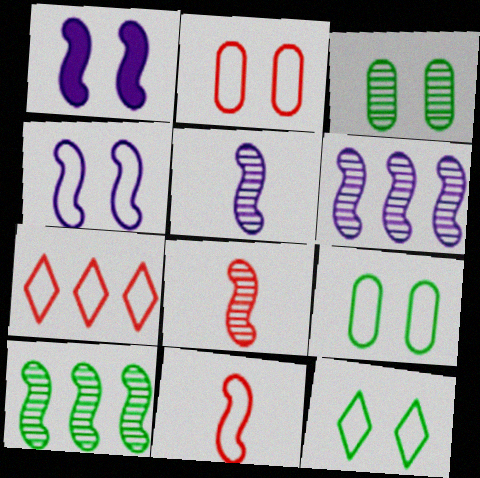[[1, 10, 11], 
[2, 4, 12], 
[2, 7, 11]]